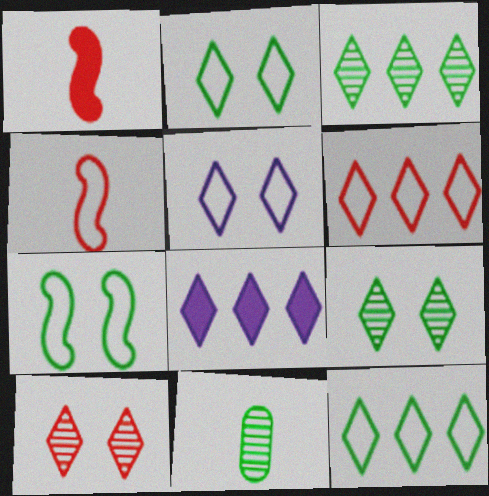[[3, 6, 8]]